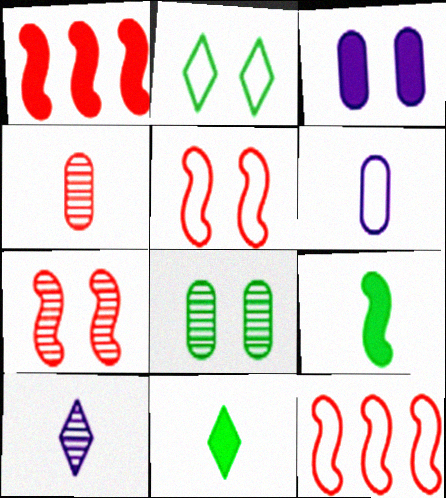[[1, 3, 11], 
[2, 3, 7], 
[2, 6, 12]]